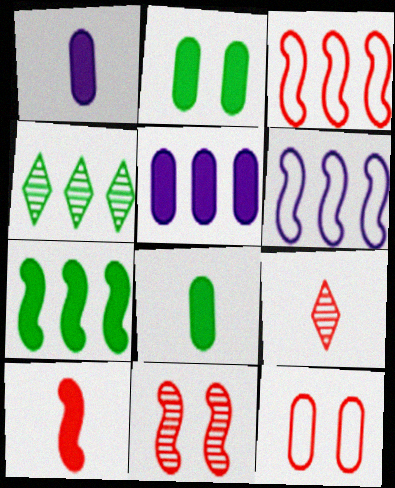[[2, 6, 9], 
[3, 4, 5], 
[3, 10, 11]]